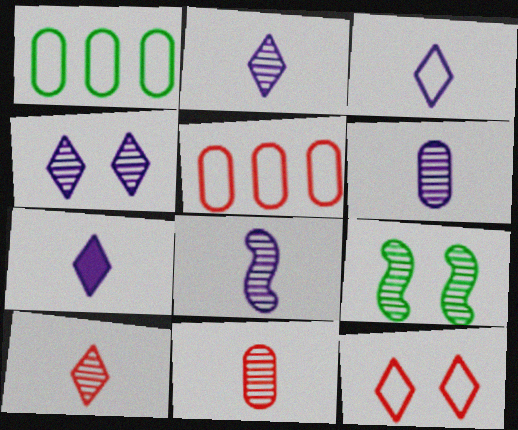[[2, 3, 7], 
[2, 6, 8], 
[5, 7, 9]]